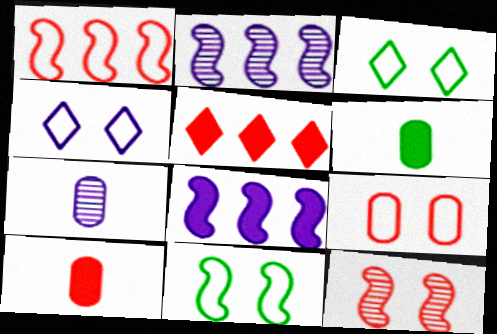[[2, 3, 10], 
[4, 7, 8], 
[4, 9, 11], 
[5, 7, 11]]